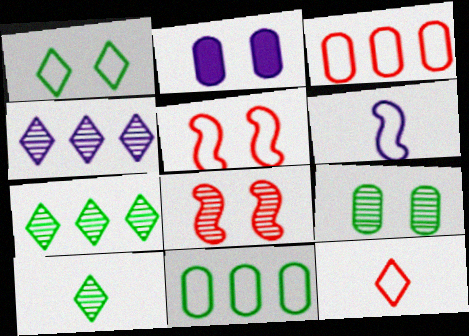[[1, 2, 8], 
[1, 3, 6], 
[2, 4, 6], 
[3, 5, 12]]